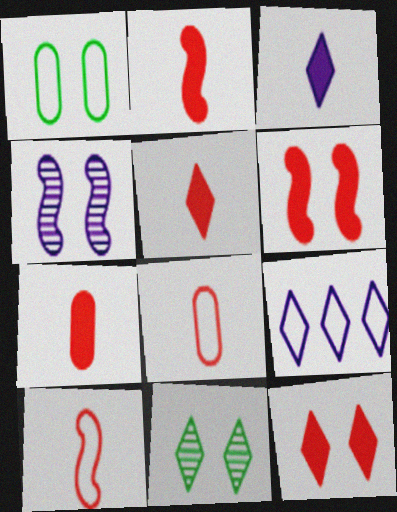[[1, 4, 12], 
[1, 9, 10], 
[2, 5, 7], 
[5, 9, 11]]